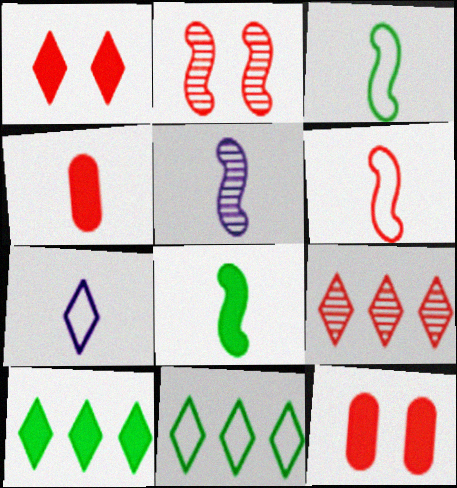[[5, 6, 8], 
[5, 11, 12], 
[6, 9, 12]]